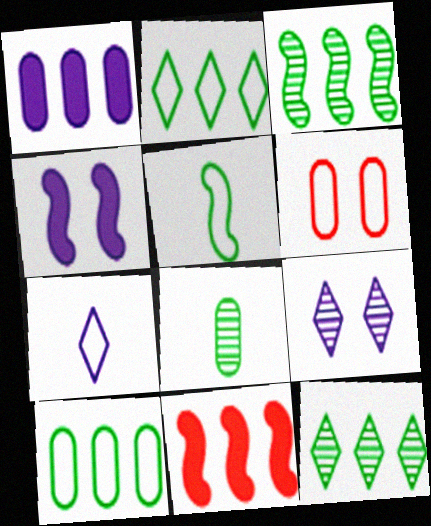[[1, 6, 8]]